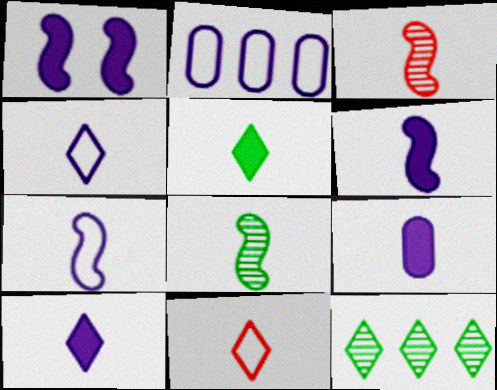[[6, 9, 10], 
[8, 9, 11]]